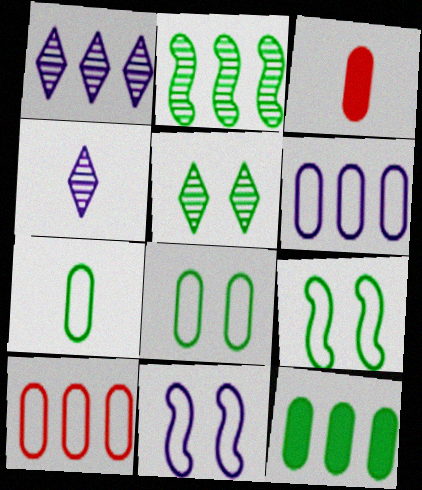[[1, 3, 9]]